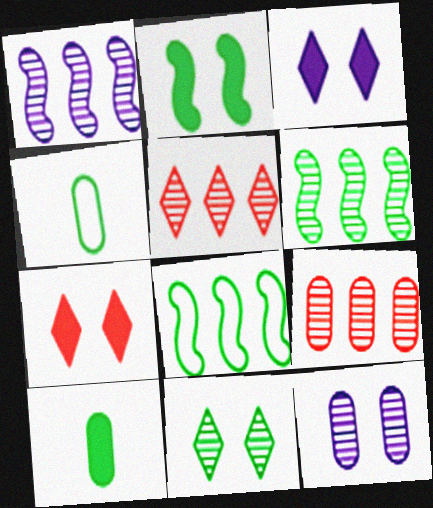[[1, 4, 7], 
[8, 10, 11]]